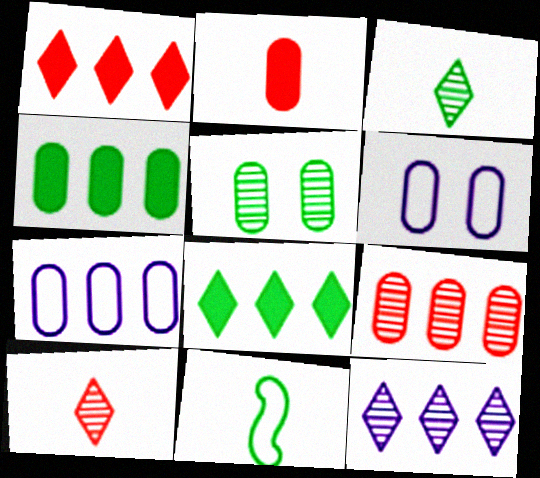[[2, 5, 7], 
[4, 7, 9], 
[5, 8, 11]]